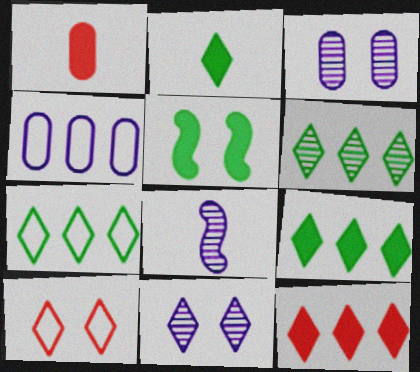[[3, 5, 10], 
[6, 7, 9]]